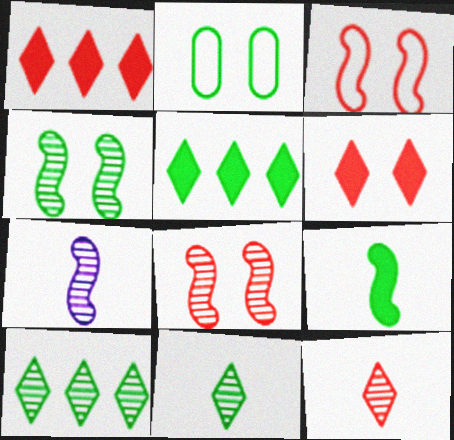[[1, 2, 7], 
[2, 9, 10]]